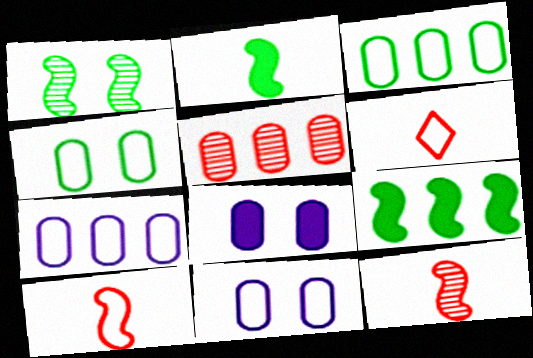[]